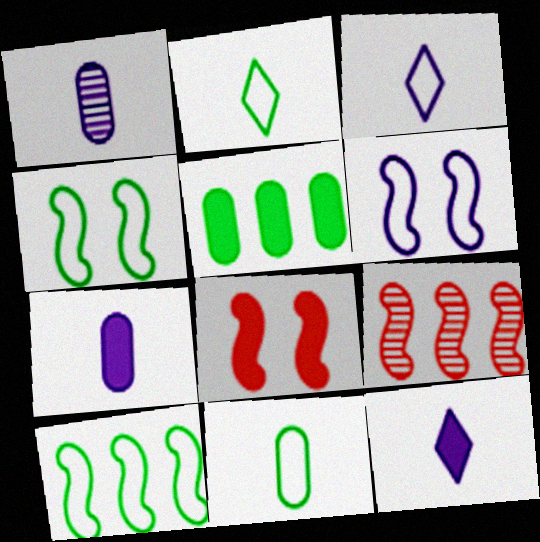[[5, 8, 12]]